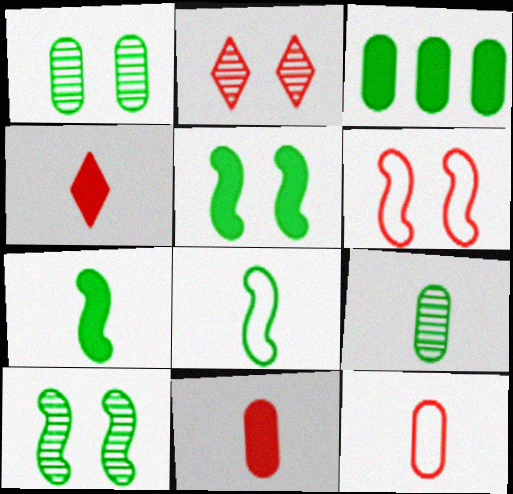[]